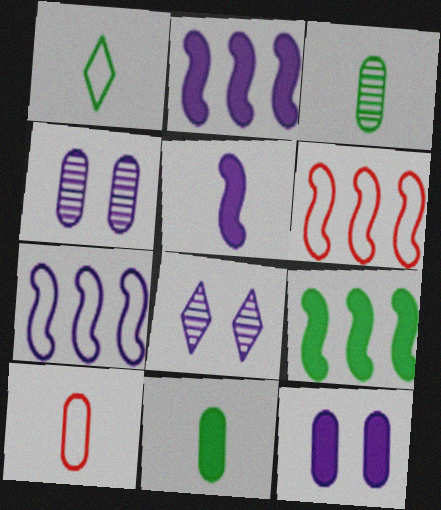[[6, 8, 11], 
[8, 9, 10]]